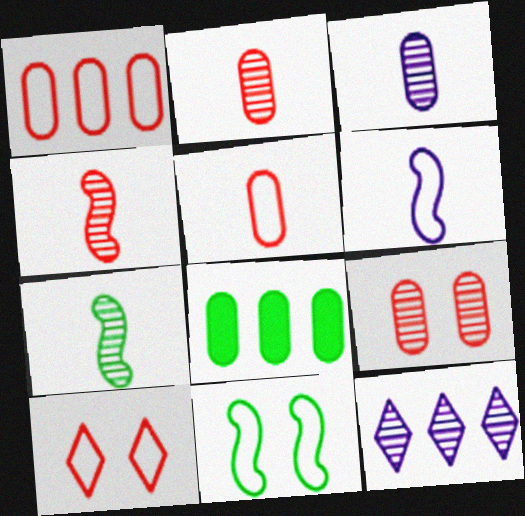[[7, 9, 12]]